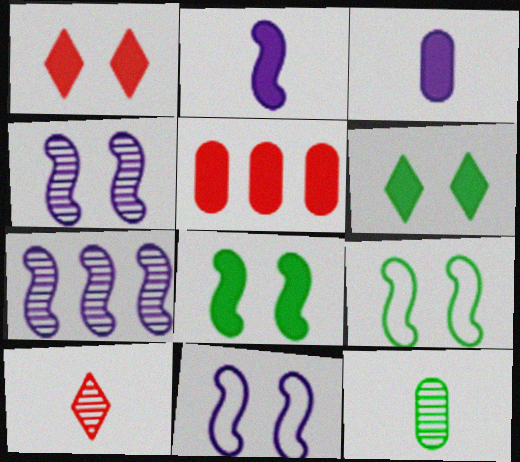[[2, 5, 6], 
[2, 7, 11]]